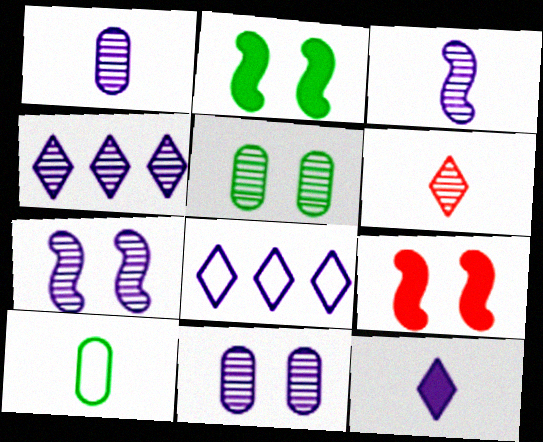[[1, 4, 7], 
[3, 4, 11], 
[4, 9, 10]]